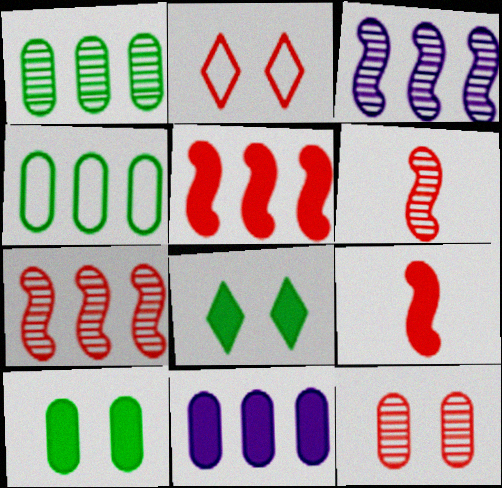[[8, 9, 11]]